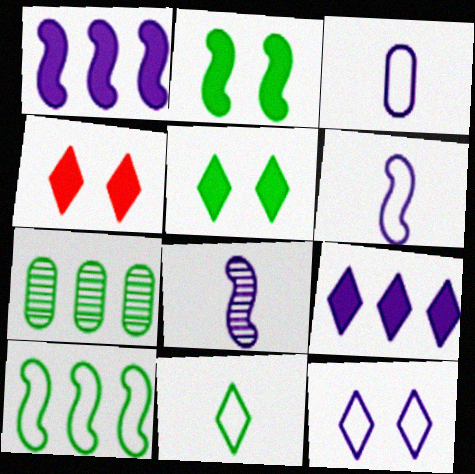[[2, 7, 11], 
[4, 6, 7]]